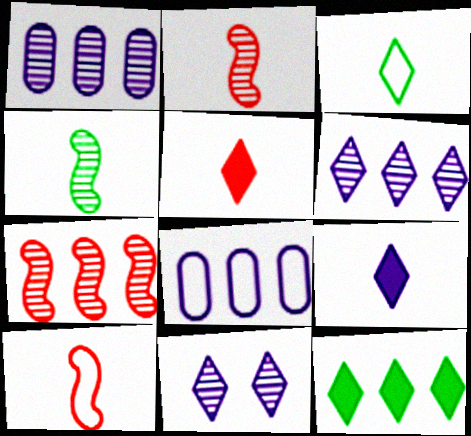[[7, 8, 12]]